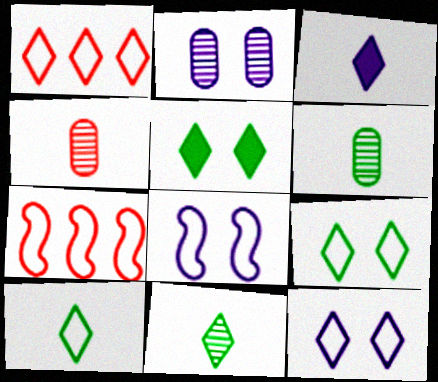[[1, 10, 12]]